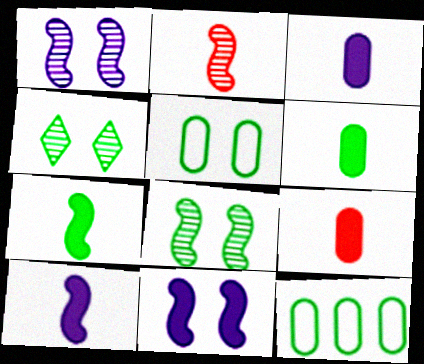[[3, 6, 9], 
[4, 7, 12]]